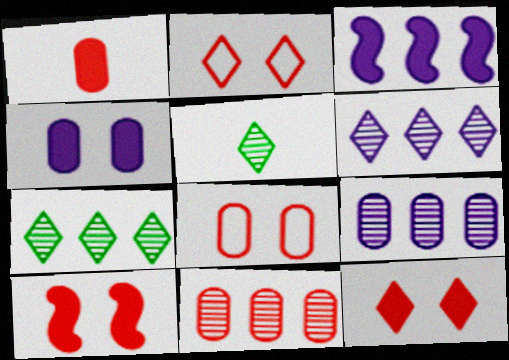[[1, 8, 11], 
[3, 5, 8]]